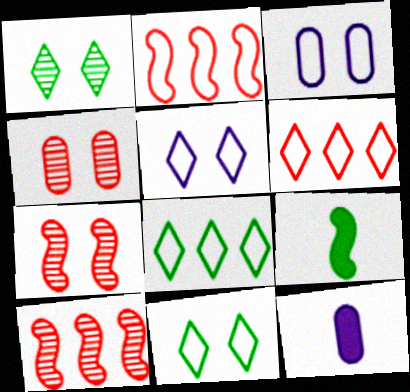[[1, 2, 12], 
[7, 8, 12], 
[10, 11, 12]]